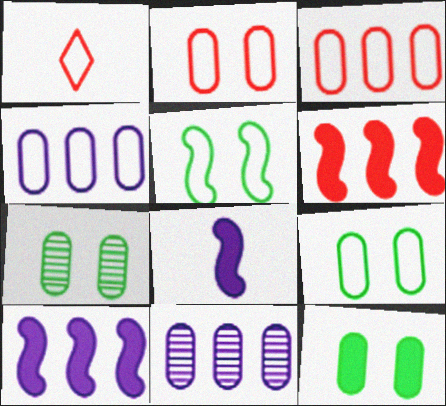[[1, 4, 5], 
[1, 7, 10], 
[7, 9, 12]]